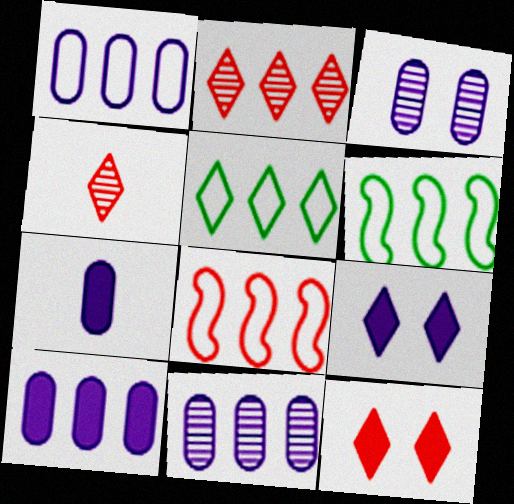[[1, 3, 7], 
[1, 5, 8], 
[1, 10, 11], 
[2, 6, 10], 
[4, 5, 9]]